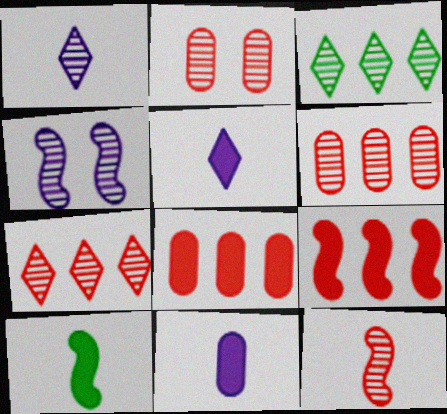[[2, 7, 12]]